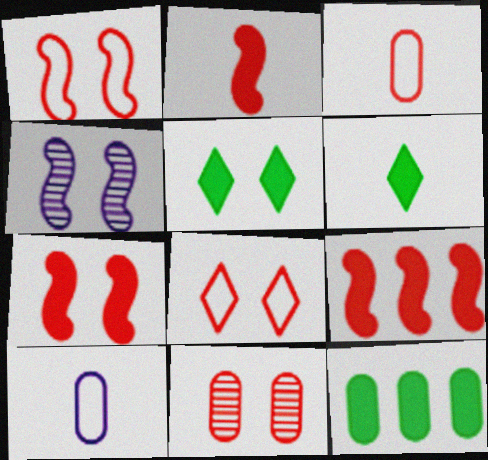[[2, 7, 9], 
[7, 8, 11], 
[10, 11, 12]]